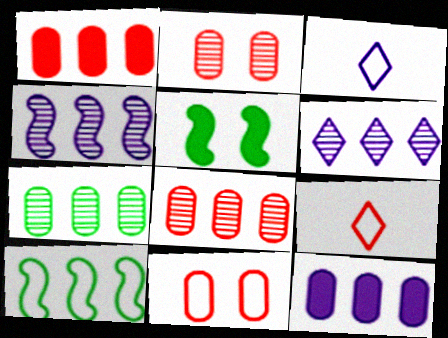[[1, 6, 10], 
[3, 5, 8], 
[3, 10, 11]]